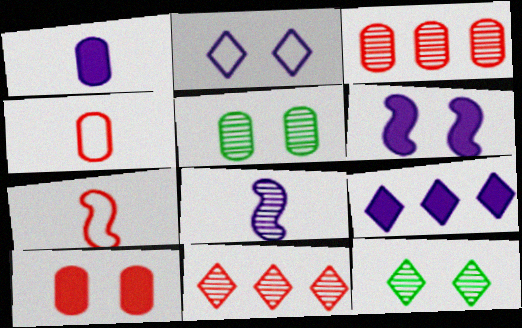[[1, 6, 9], 
[3, 4, 10], 
[3, 8, 12], 
[5, 7, 9], 
[5, 8, 11], 
[7, 10, 11]]